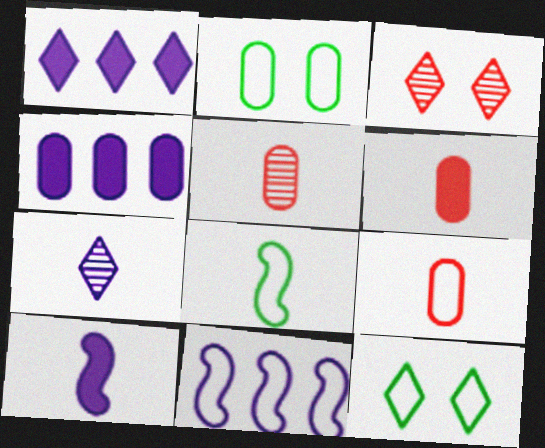[[2, 4, 5], 
[3, 4, 8], 
[5, 6, 9], 
[6, 7, 8], 
[9, 11, 12]]